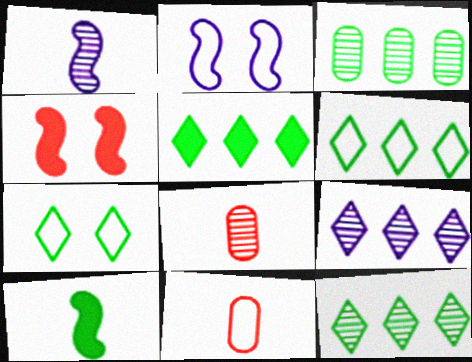[[2, 5, 8], 
[2, 6, 11], 
[3, 7, 10], 
[5, 6, 12]]